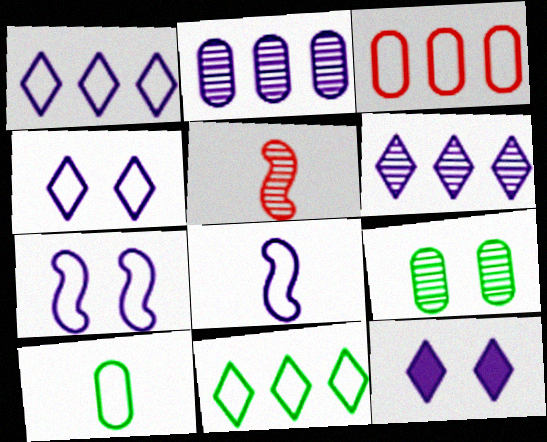[[2, 8, 12], 
[5, 6, 9]]